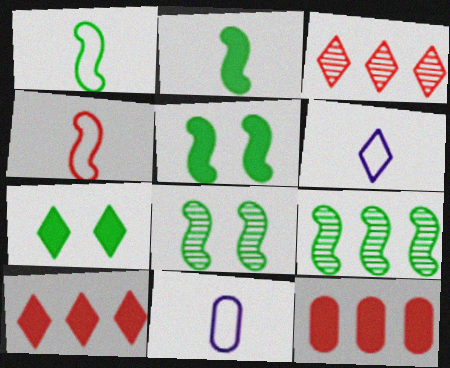[[1, 5, 9], 
[3, 5, 11], 
[3, 6, 7], 
[6, 8, 12], 
[8, 10, 11]]